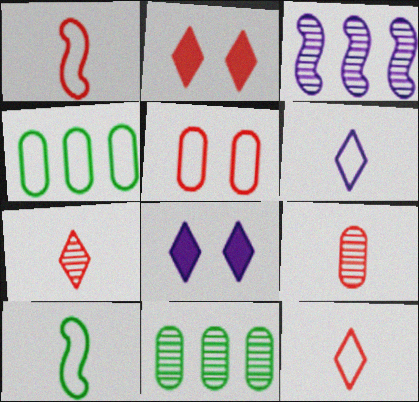[[1, 8, 11]]